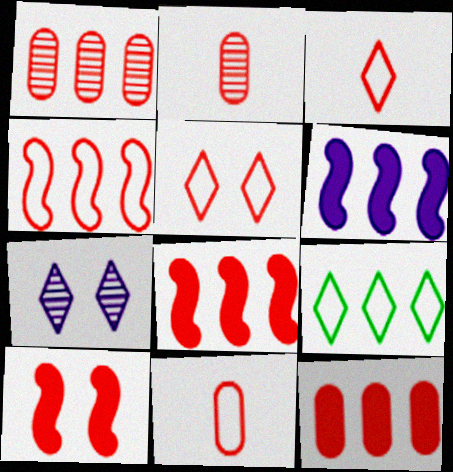[[1, 3, 10], 
[1, 6, 9], 
[2, 5, 8], 
[4, 5, 11]]